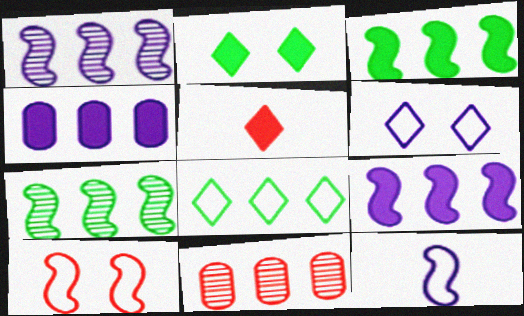[[2, 11, 12], 
[5, 10, 11], 
[8, 9, 11]]